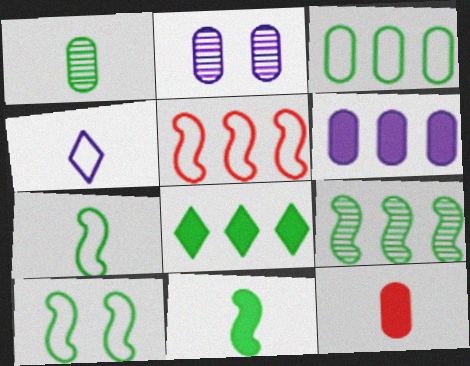[[1, 8, 10], 
[2, 3, 12], 
[3, 8, 9], 
[9, 10, 11]]